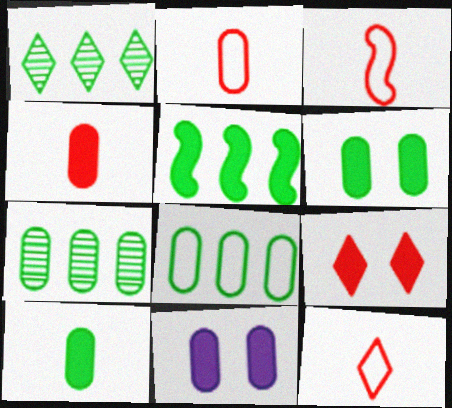[[1, 3, 11], 
[1, 5, 8], 
[2, 3, 12], 
[2, 7, 11]]